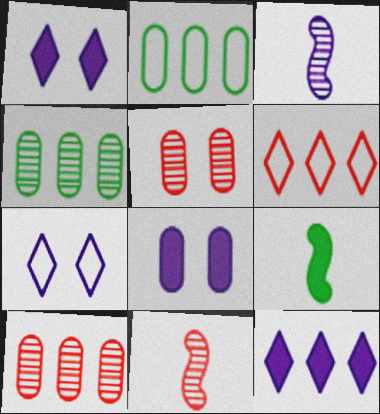[[1, 2, 11], 
[7, 9, 10]]